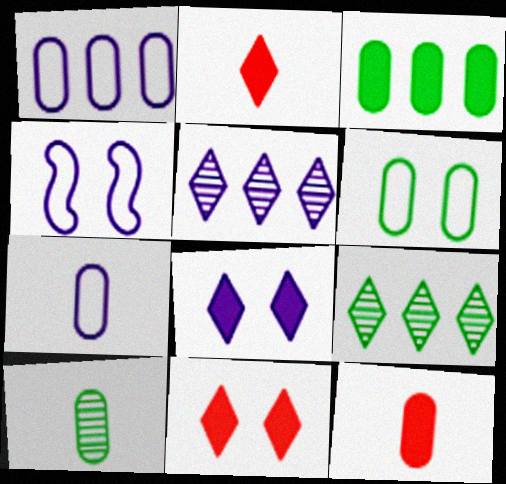[[3, 6, 10], 
[4, 9, 12], 
[7, 10, 12]]